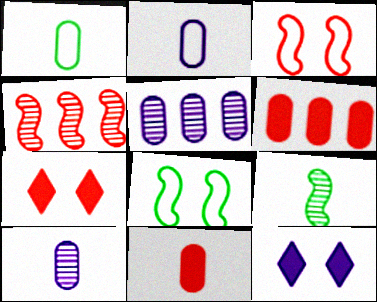[[1, 4, 12], 
[1, 10, 11]]